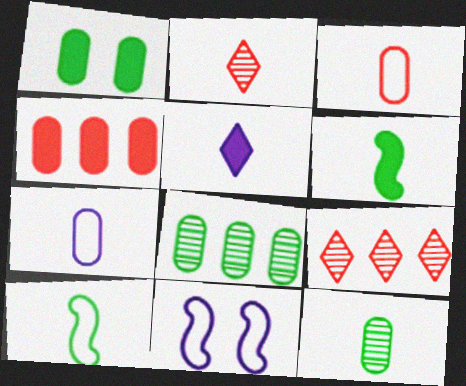[[2, 6, 7]]